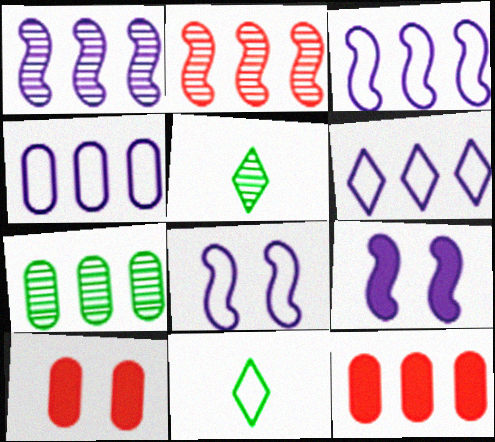[[1, 10, 11], 
[3, 4, 6], 
[3, 5, 10], 
[4, 7, 12], 
[5, 8, 12]]